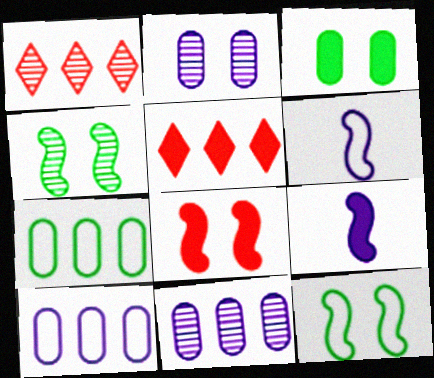[[1, 3, 6], 
[3, 5, 9]]